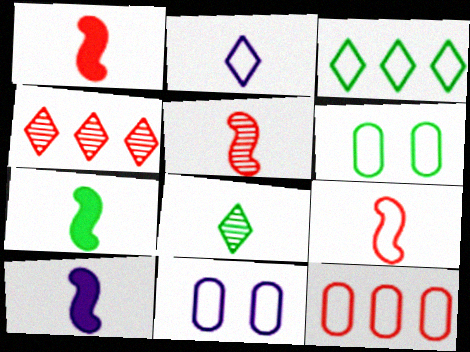[[1, 5, 9], 
[1, 7, 10], 
[3, 9, 11], 
[4, 6, 10], 
[4, 7, 11]]